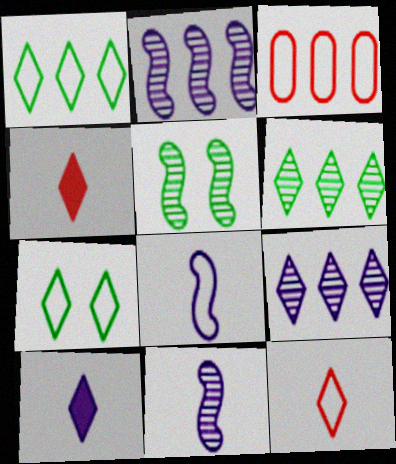[[3, 5, 10], 
[3, 7, 8], 
[4, 7, 9]]